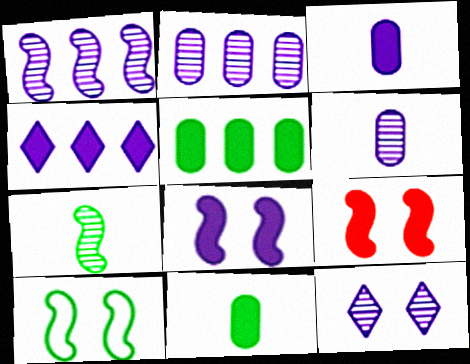[[1, 6, 12], 
[3, 4, 8], 
[4, 9, 11]]